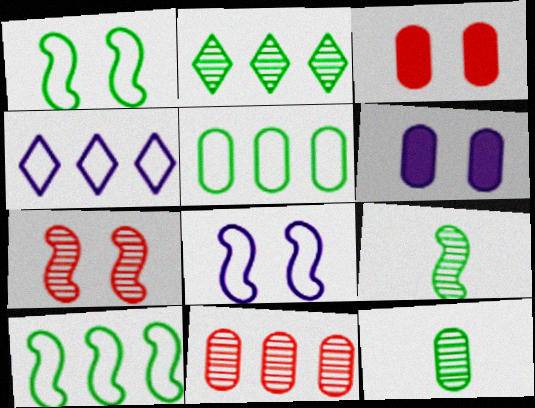[[3, 4, 9]]